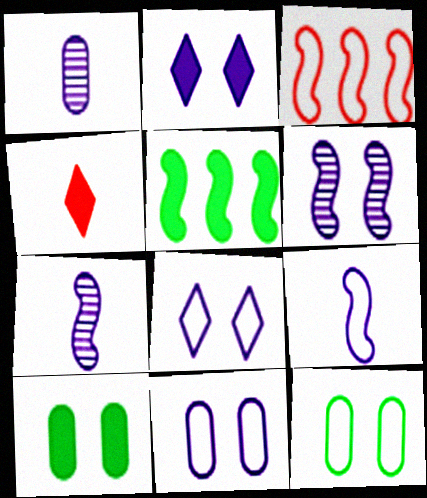[[2, 6, 11]]